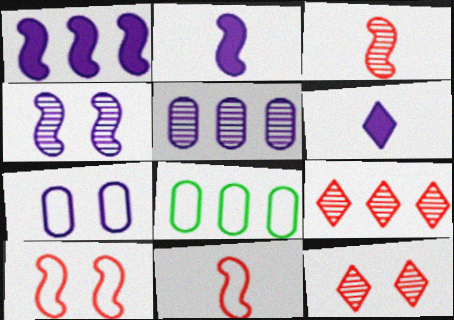[[1, 8, 9], 
[2, 8, 12]]